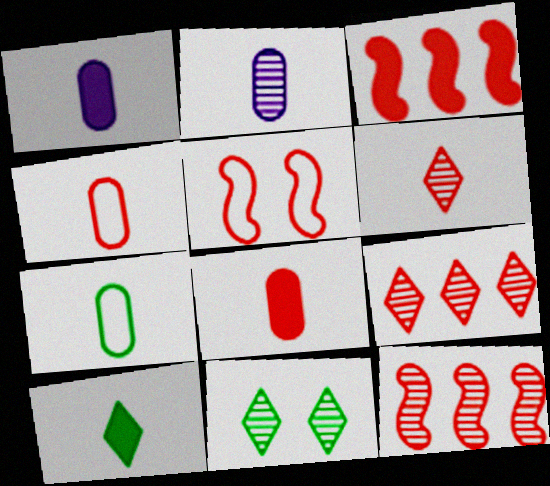[[2, 7, 8], 
[2, 11, 12], 
[5, 8, 9]]